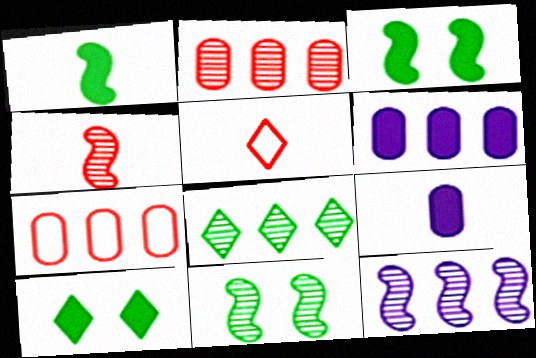[[2, 8, 12], 
[4, 11, 12], 
[5, 6, 11]]